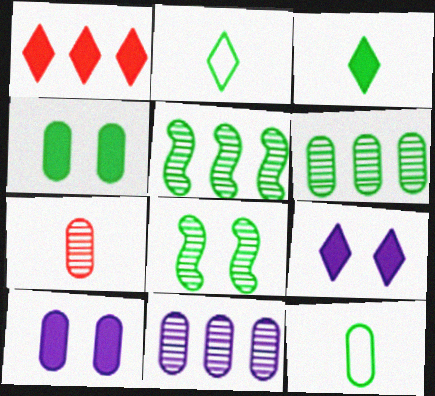[[1, 3, 9], 
[2, 4, 5], 
[4, 6, 12]]